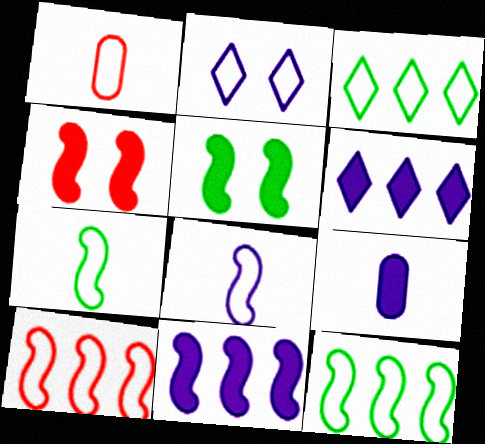[[1, 2, 12]]